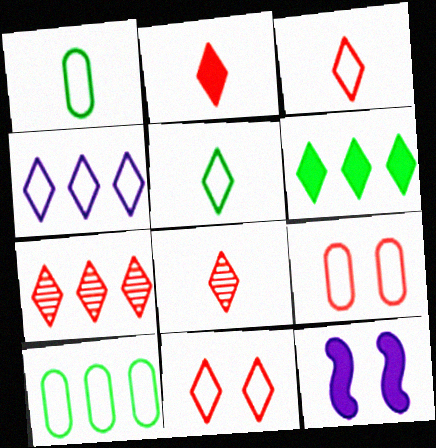[[1, 7, 12], 
[2, 3, 8], 
[2, 7, 11], 
[4, 5, 11], 
[4, 6, 7], 
[8, 10, 12]]